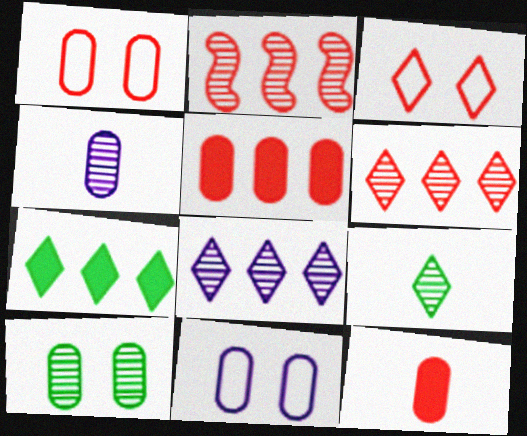[[2, 3, 12]]